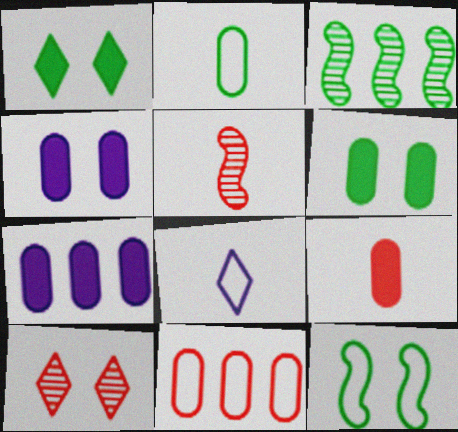[[1, 2, 3], 
[4, 10, 12], 
[6, 7, 9], 
[8, 11, 12]]